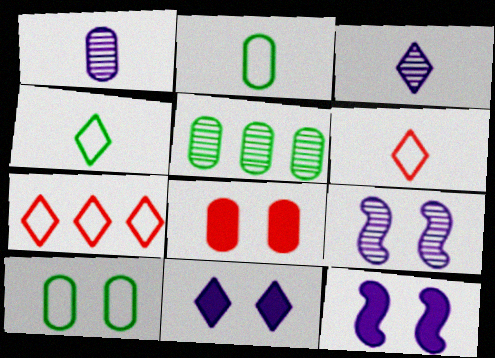[[5, 6, 12]]